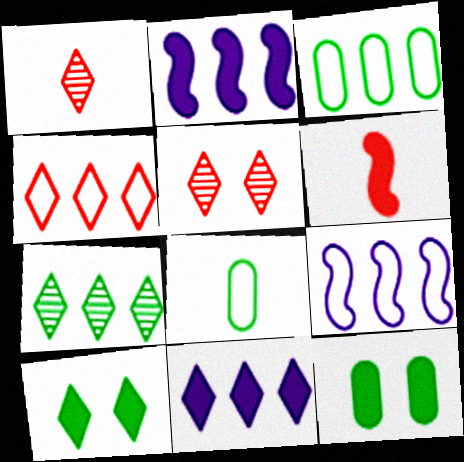[[1, 9, 12], 
[2, 5, 8], 
[3, 4, 9], 
[4, 7, 11], 
[6, 11, 12]]